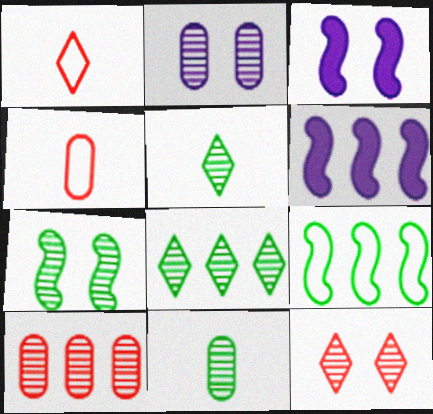[[2, 7, 12], 
[2, 10, 11], 
[3, 4, 8], 
[7, 8, 11]]